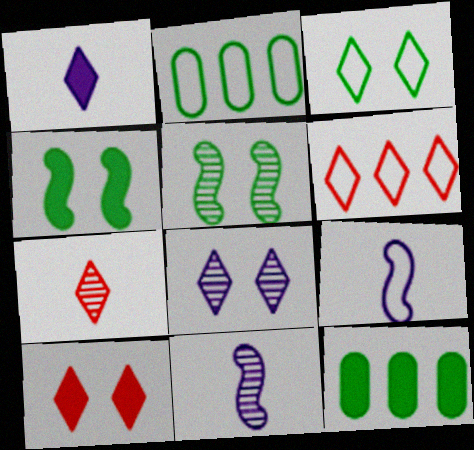[[2, 10, 11], 
[3, 8, 10], 
[6, 7, 10]]